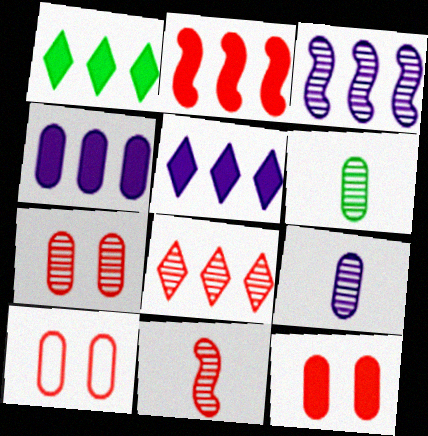[[1, 2, 4], 
[4, 6, 10], 
[7, 8, 11], 
[7, 10, 12]]